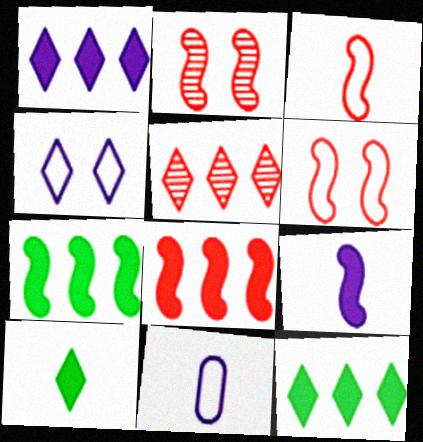[[2, 3, 8], 
[2, 11, 12], 
[4, 5, 10]]